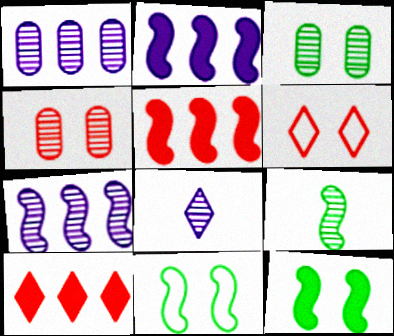[]